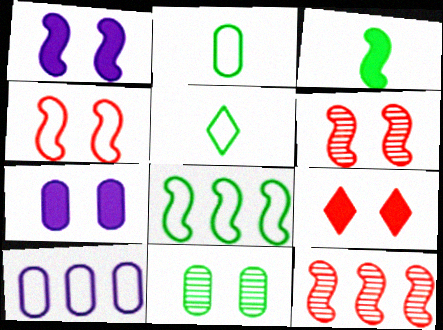[[4, 5, 10], 
[5, 7, 12]]